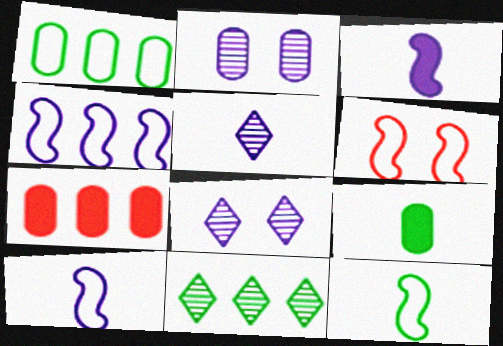[[4, 6, 12], 
[4, 7, 11], 
[7, 8, 12]]